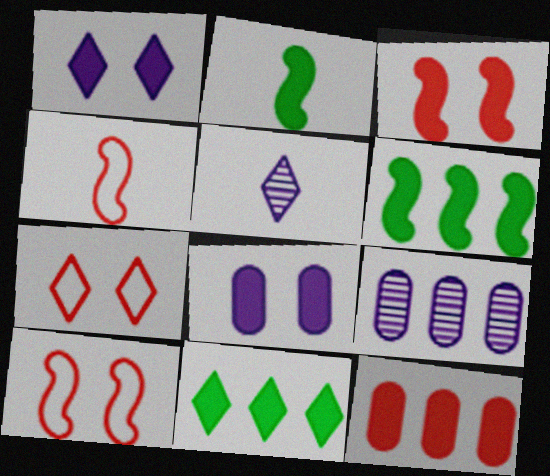[[1, 2, 12], 
[2, 7, 9], 
[5, 7, 11]]